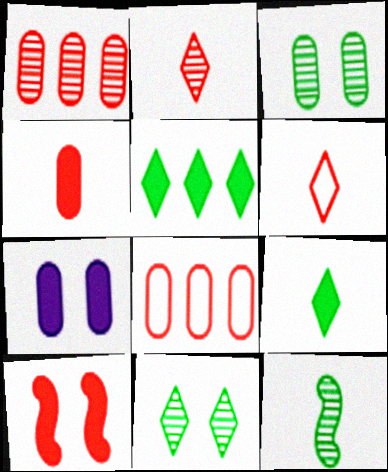[[1, 6, 10], 
[2, 8, 10]]